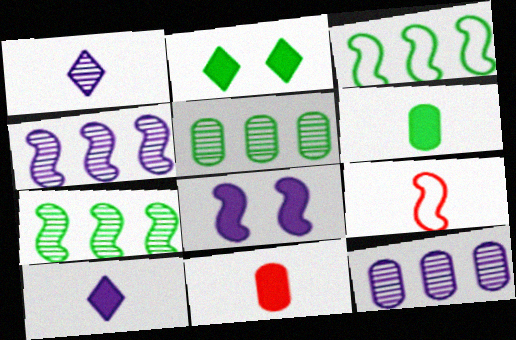[[1, 6, 9], 
[2, 9, 12], 
[7, 8, 9]]